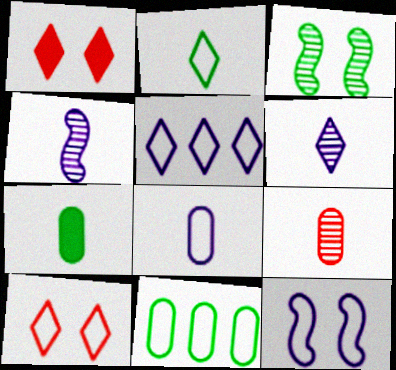[[1, 4, 11], 
[2, 5, 10], 
[5, 8, 12], 
[7, 8, 9]]